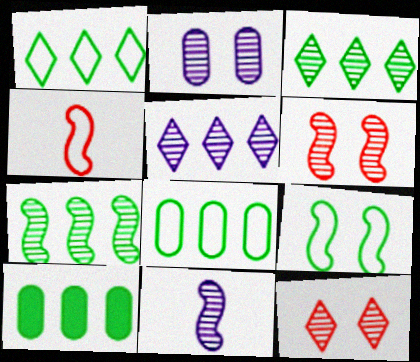[[1, 7, 10], 
[2, 5, 11], 
[6, 7, 11]]